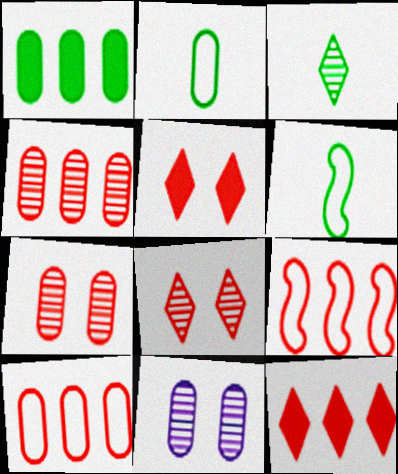[[4, 9, 12], 
[6, 11, 12]]